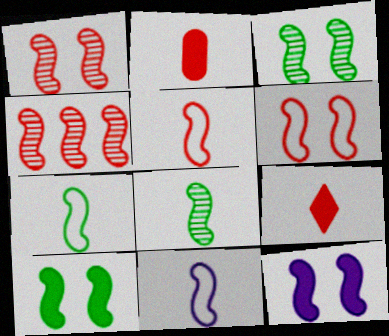[[3, 6, 12], 
[4, 7, 12], 
[4, 10, 11], 
[5, 7, 11]]